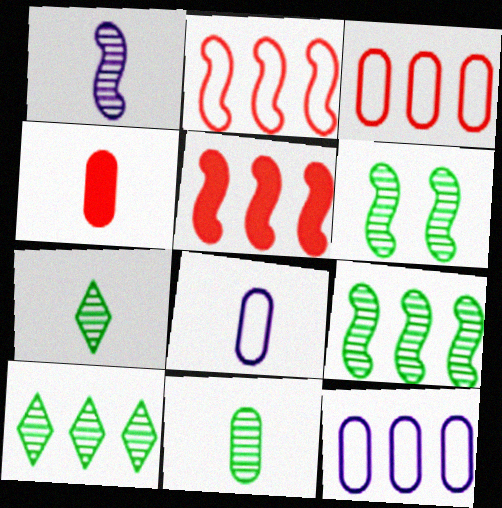[[4, 8, 11], 
[5, 10, 12], 
[6, 10, 11]]